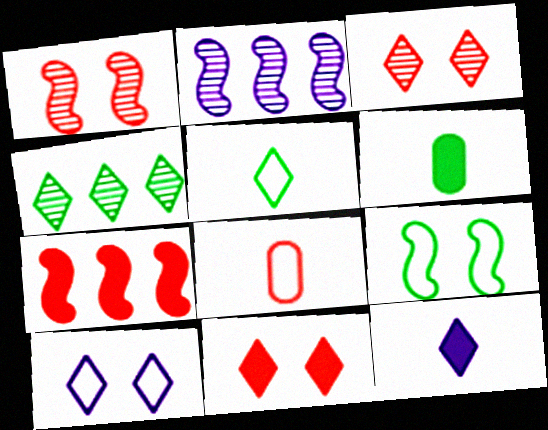[[3, 7, 8], 
[4, 6, 9]]